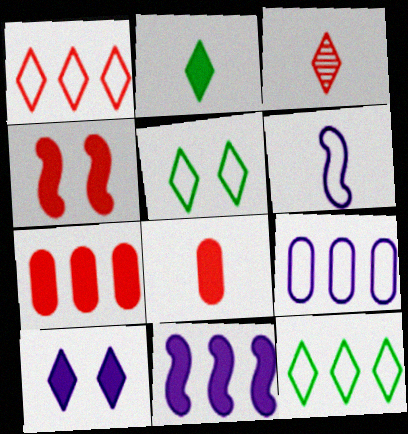[[3, 10, 12]]